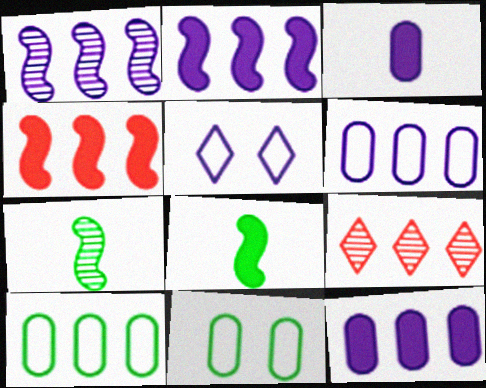[[1, 3, 5], 
[2, 9, 10]]